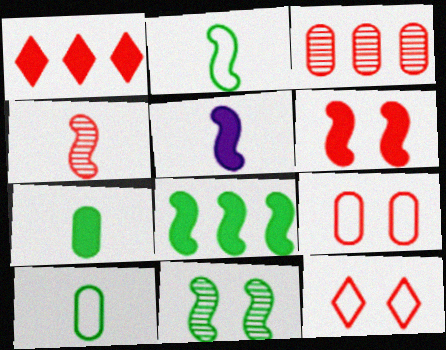[[1, 4, 9], 
[2, 4, 5], 
[2, 8, 11], 
[5, 6, 8]]